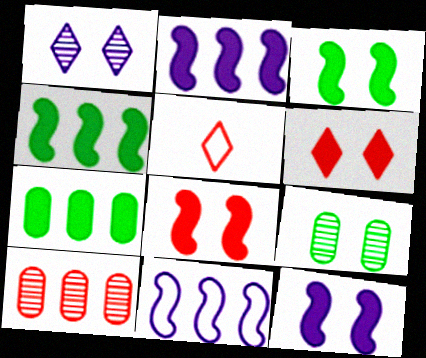[[2, 5, 9], 
[3, 8, 12], 
[5, 8, 10]]